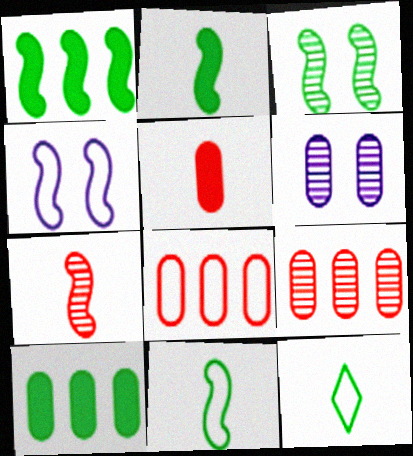[[1, 3, 11], 
[1, 4, 7], 
[3, 10, 12], 
[4, 8, 12]]